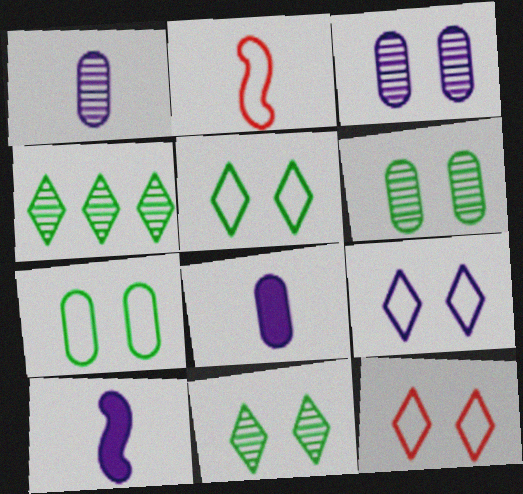[[5, 9, 12]]